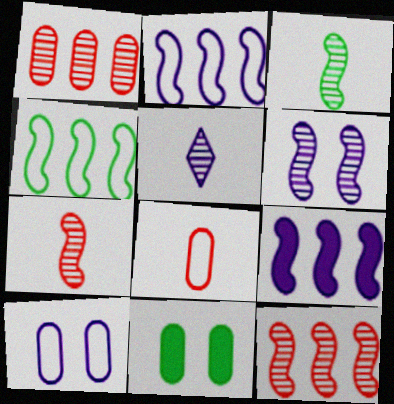[[3, 6, 12], 
[4, 9, 12], 
[5, 9, 10]]